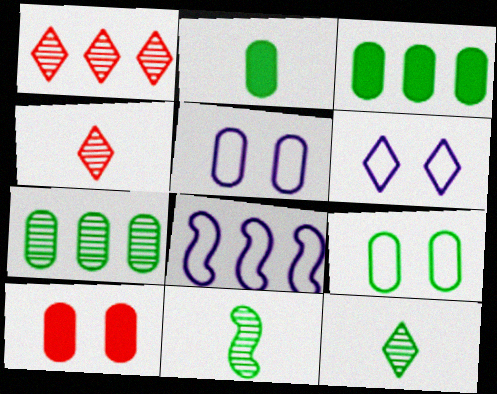[[1, 3, 8], 
[2, 7, 9], 
[8, 10, 12]]